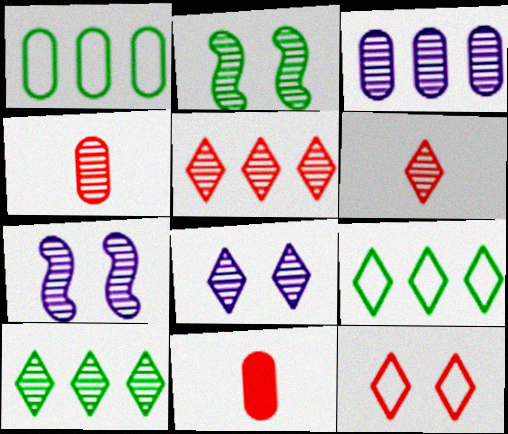[[2, 3, 6], 
[4, 7, 10], 
[6, 8, 10], 
[7, 9, 11]]